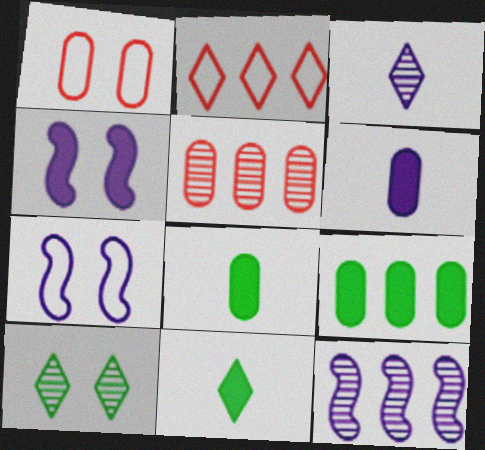[[1, 4, 10], 
[1, 11, 12], 
[2, 9, 12], 
[5, 7, 11]]